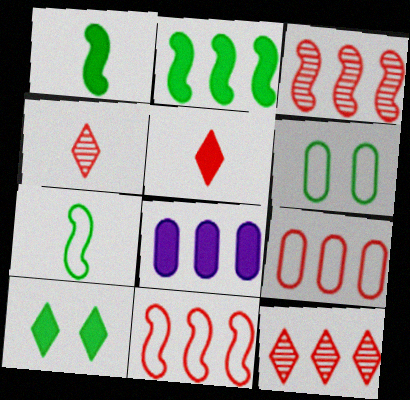[]